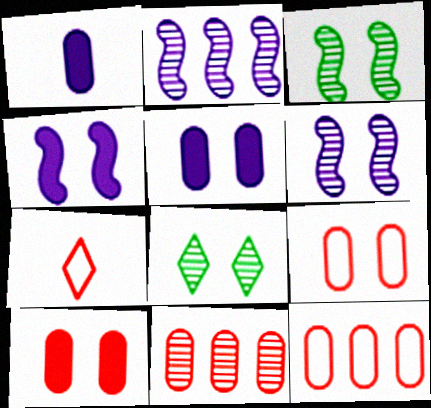[[4, 8, 9]]